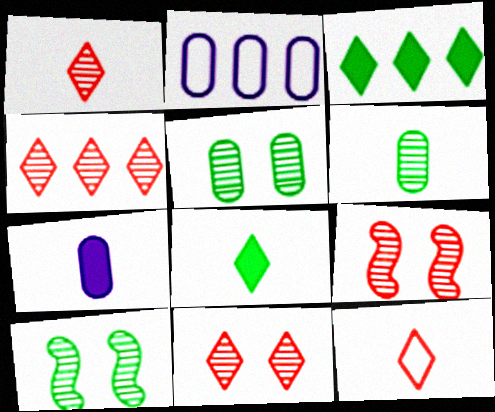[[1, 4, 11], 
[2, 8, 9]]